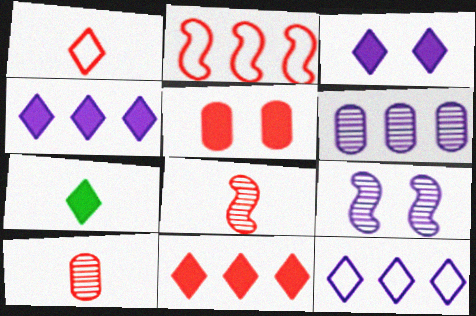[[3, 7, 11]]